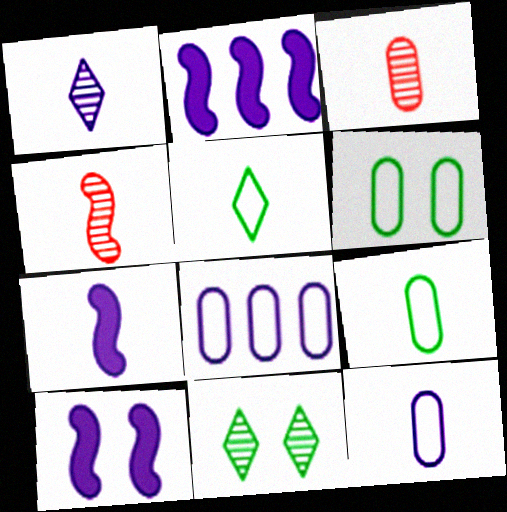[[1, 7, 12], 
[1, 8, 10], 
[2, 7, 10], 
[3, 5, 7]]